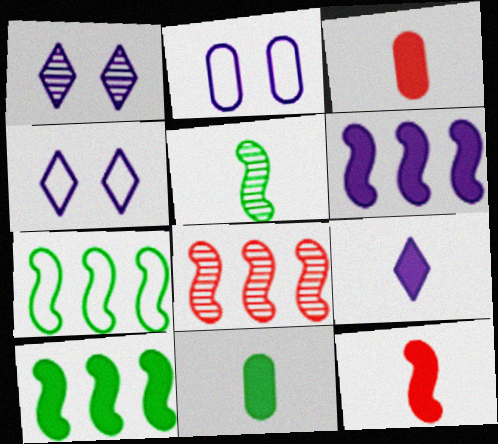[[1, 3, 7], 
[4, 8, 11], 
[6, 7, 8], 
[9, 11, 12]]